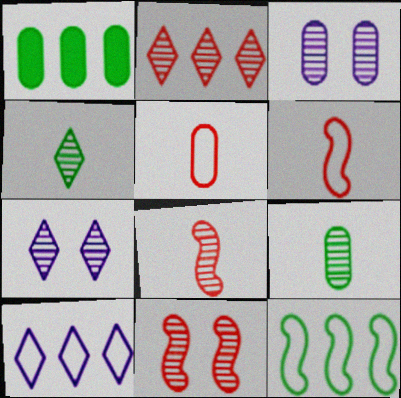[[1, 3, 5], 
[1, 6, 7], 
[2, 4, 7]]